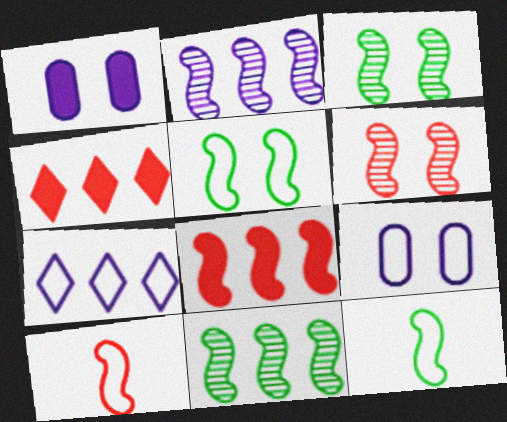[[6, 8, 10]]